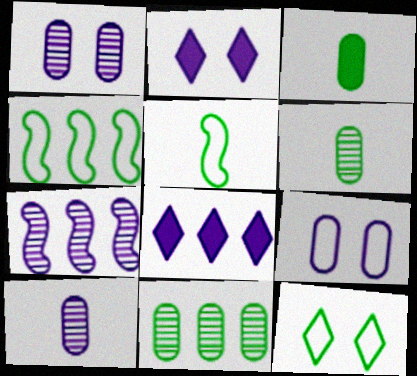[]